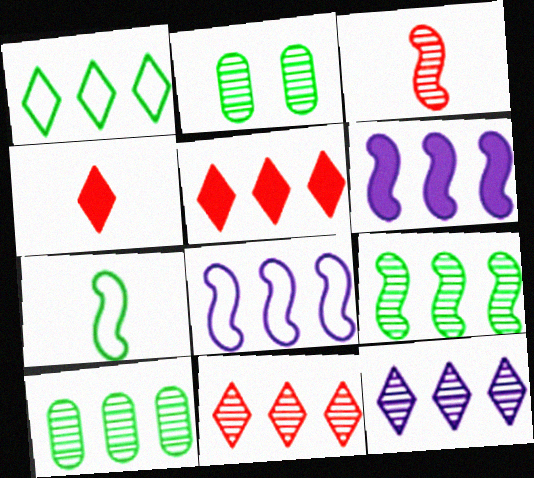[[1, 5, 12], 
[2, 3, 12], 
[2, 4, 8], 
[5, 8, 10]]